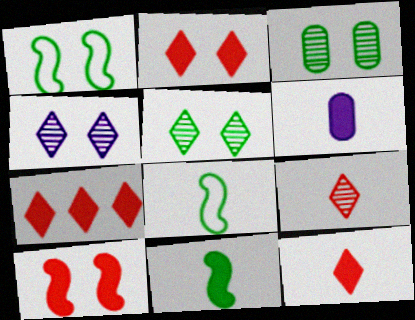[[2, 7, 12], 
[6, 8, 9], 
[6, 11, 12]]